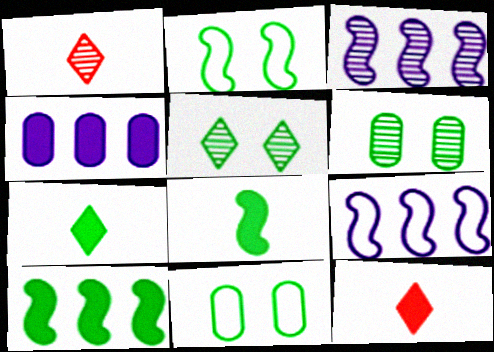[[1, 2, 4], 
[1, 3, 6], 
[3, 11, 12], 
[6, 9, 12]]